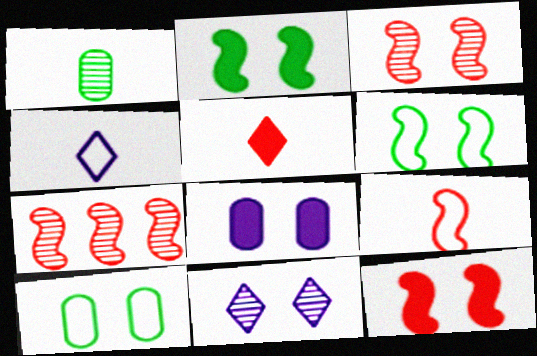[[1, 7, 11], 
[7, 9, 12], 
[10, 11, 12]]